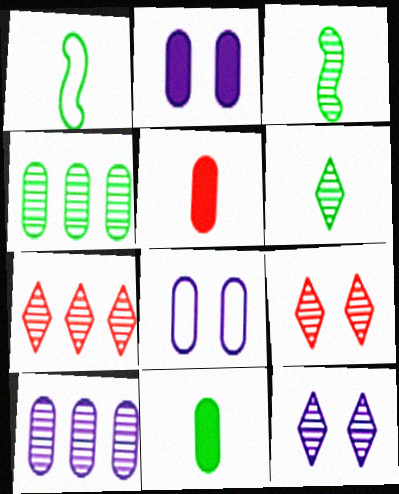[[1, 2, 7], 
[1, 6, 11], 
[3, 9, 10], 
[4, 5, 8], 
[6, 7, 12]]